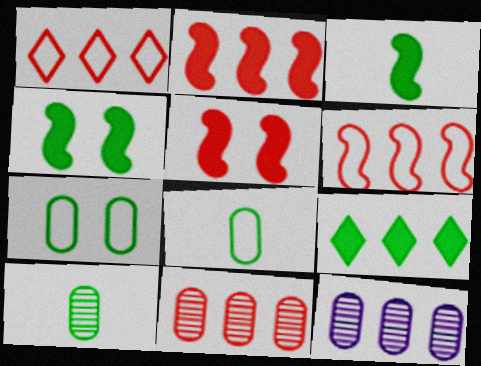[[1, 2, 11], 
[6, 9, 12]]